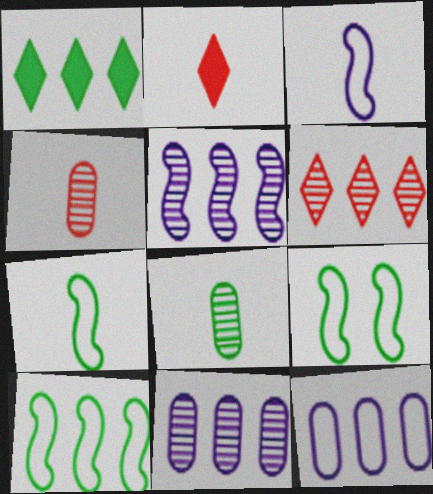[[1, 8, 9], 
[2, 3, 8], 
[2, 9, 11], 
[7, 9, 10]]